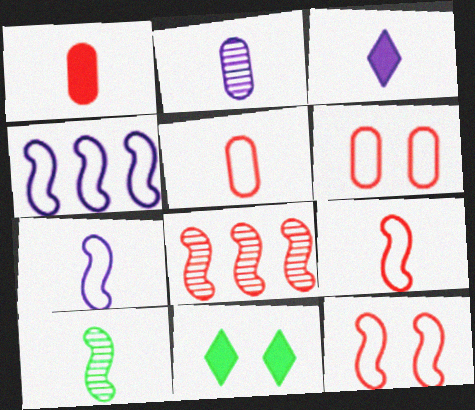[[2, 3, 7], 
[3, 5, 10]]